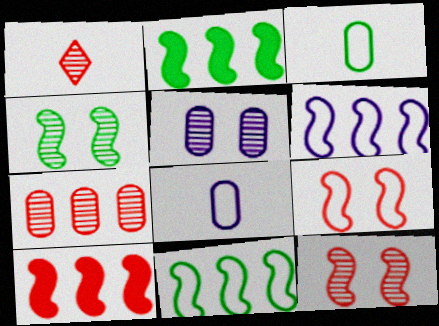[[1, 7, 12]]